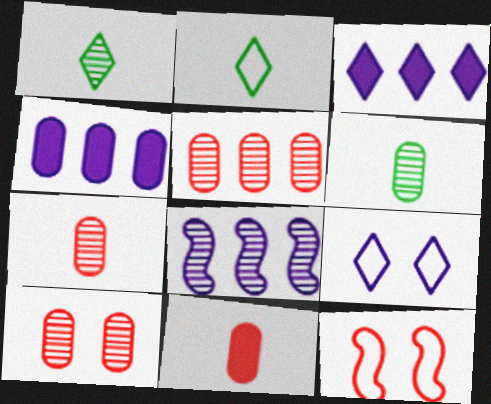[[1, 4, 12], 
[1, 8, 10], 
[3, 6, 12], 
[5, 7, 10]]